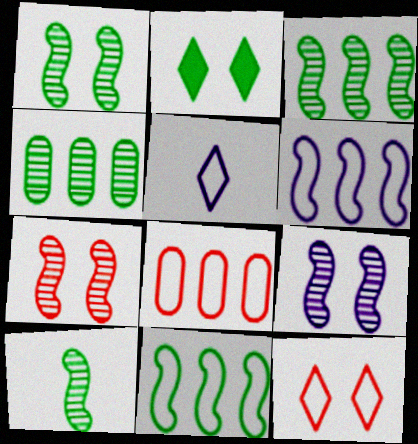[[1, 3, 10], 
[1, 7, 9]]